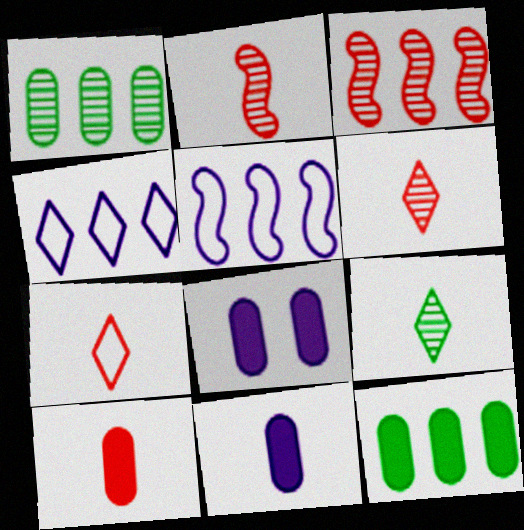[[2, 7, 10], 
[3, 4, 12], 
[8, 10, 12]]